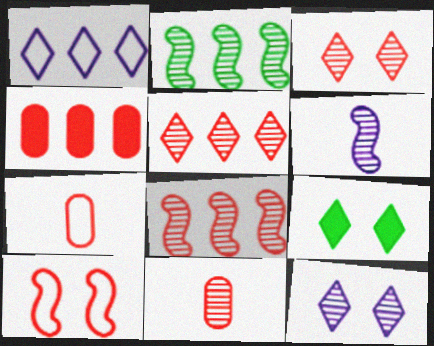[[1, 2, 4], 
[2, 11, 12], 
[3, 8, 11]]